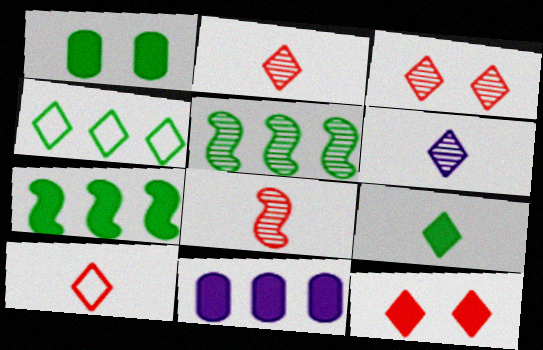[[1, 7, 9], 
[4, 6, 12], 
[6, 9, 10]]